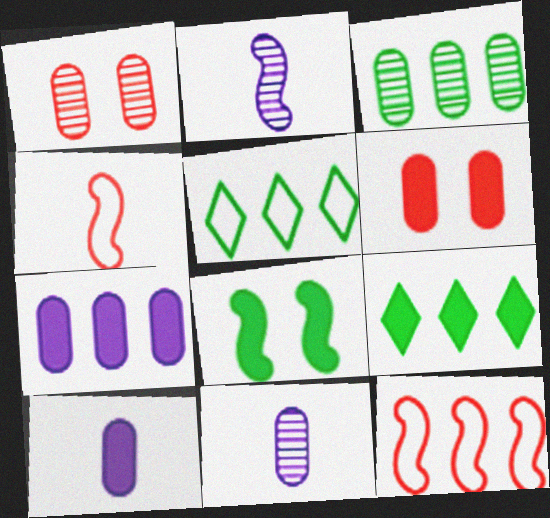[[1, 3, 11], 
[2, 5, 6], 
[2, 8, 12]]